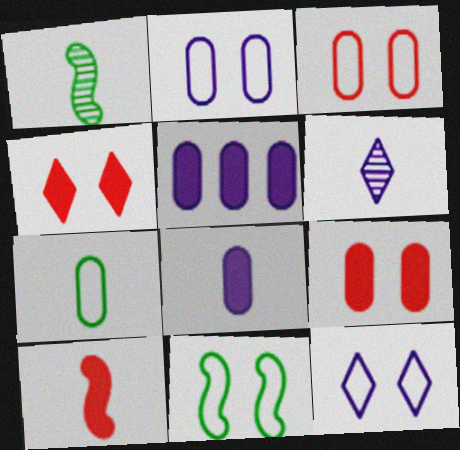[[3, 11, 12], 
[6, 7, 10]]